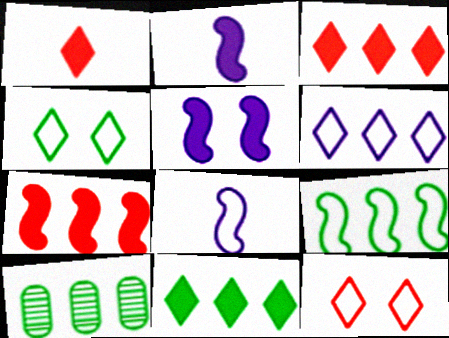[[2, 10, 12], 
[6, 7, 10], 
[9, 10, 11]]